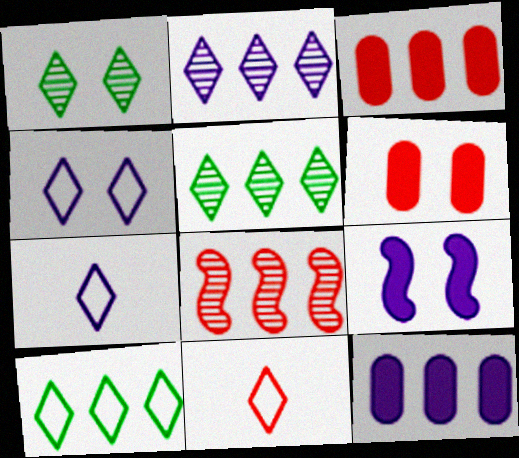[[4, 10, 11], 
[6, 8, 11], 
[8, 10, 12]]